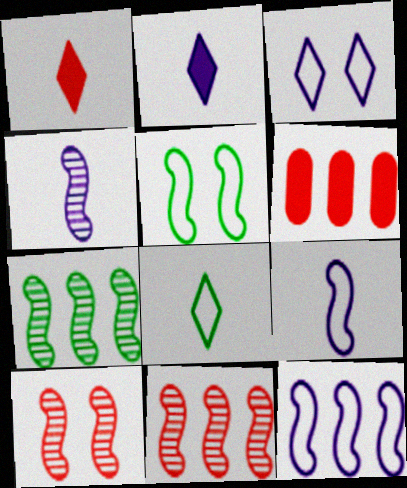[[4, 7, 10]]